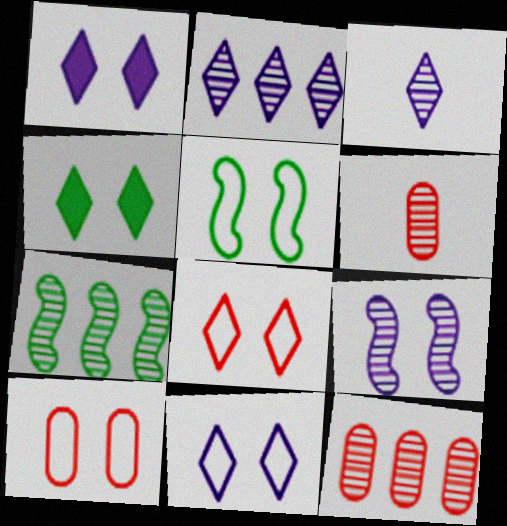[[2, 7, 12], 
[4, 9, 10], 
[5, 10, 11]]